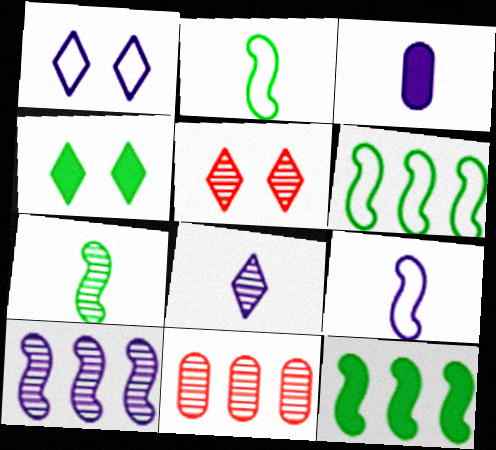[[1, 3, 10], 
[1, 4, 5], 
[3, 5, 6], 
[3, 8, 9], 
[4, 9, 11]]